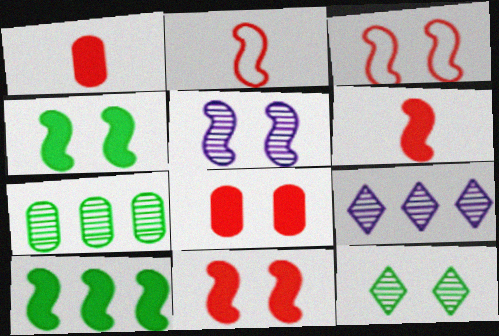[[2, 5, 10], 
[3, 4, 5]]